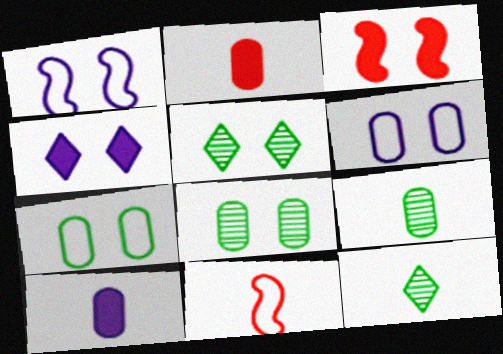[[3, 5, 6], 
[10, 11, 12]]